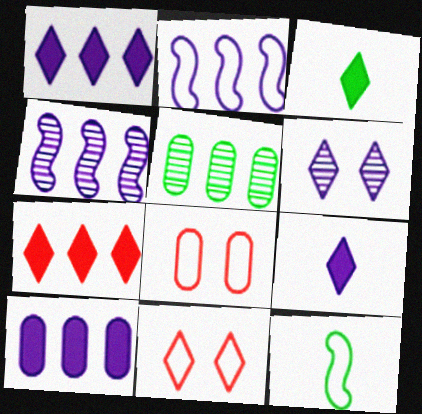[[2, 5, 7], 
[3, 4, 8]]